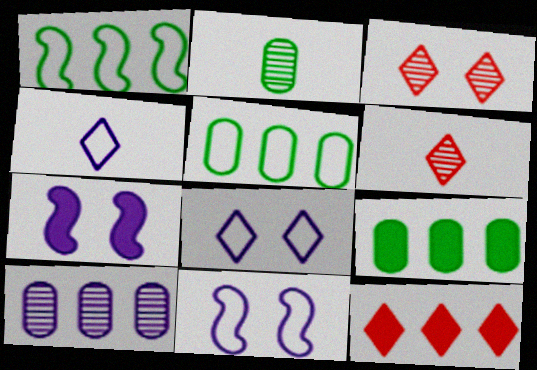[[1, 10, 12], 
[2, 11, 12], 
[4, 7, 10], 
[5, 6, 7], 
[6, 9, 11]]